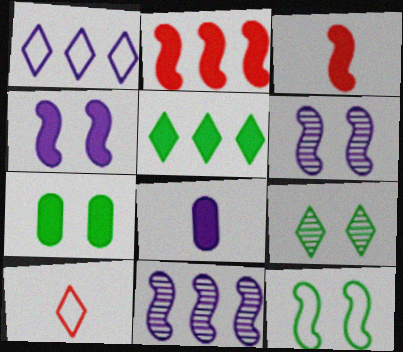[[1, 6, 8], 
[3, 11, 12], 
[7, 9, 12], 
[7, 10, 11]]